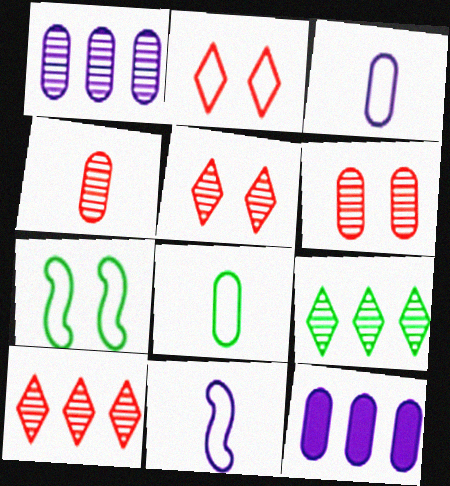[[6, 8, 12]]